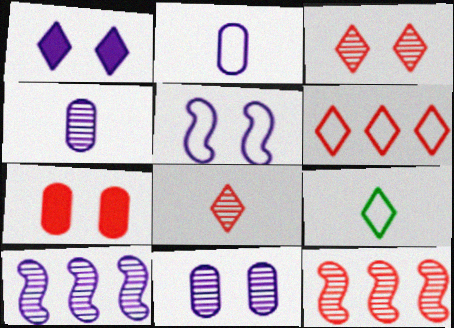[[1, 2, 10], 
[1, 5, 11], 
[7, 9, 10]]